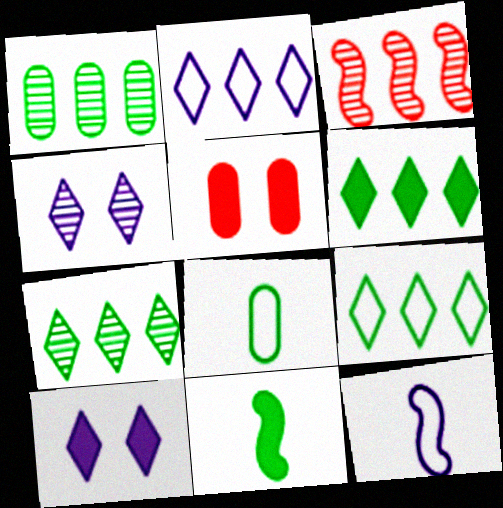[[3, 8, 10], 
[5, 7, 12], 
[6, 7, 9]]